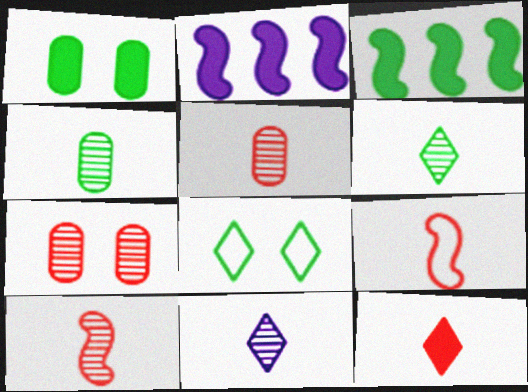[[1, 2, 12], 
[2, 5, 8], 
[3, 4, 8], 
[4, 10, 11], 
[5, 9, 12]]